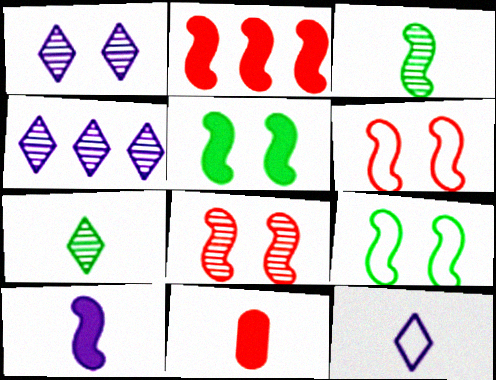[[2, 5, 10], 
[3, 11, 12], 
[4, 9, 11]]